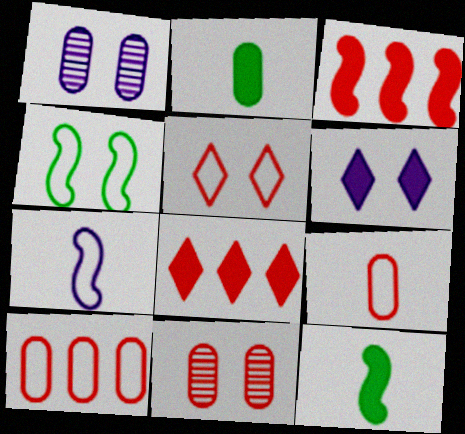[[1, 2, 10], 
[2, 3, 6], 
[4, 6, 11]]